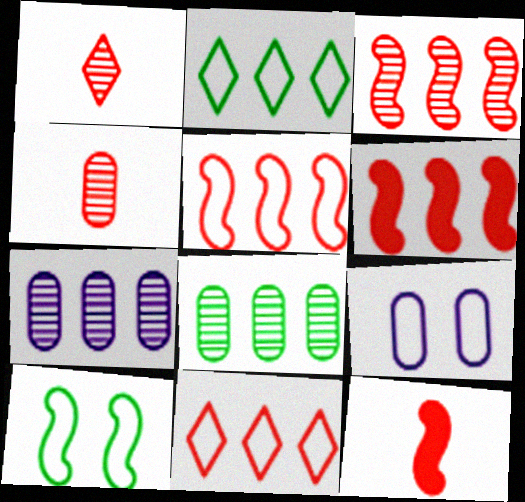[[2, 6, 7], 
[3, 5, 6]]